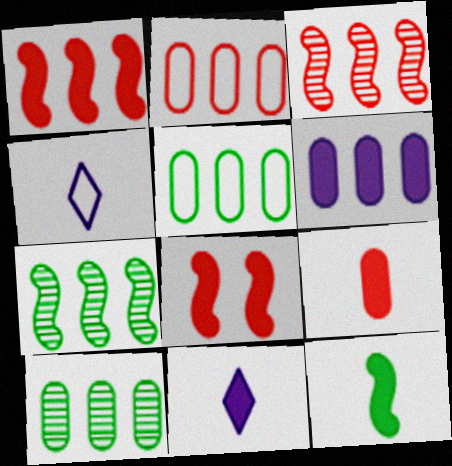[[2, 6, 10], 
[4, 8, 10], 
[9, 11, 12]]